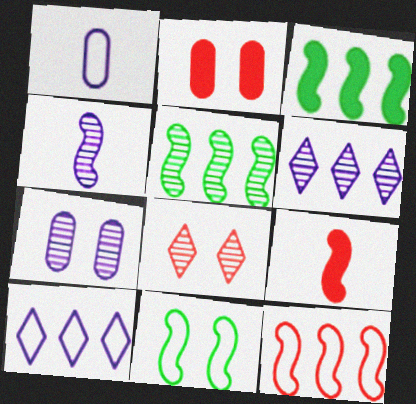[[1, 3, 8], 
[4, 6, 7]]